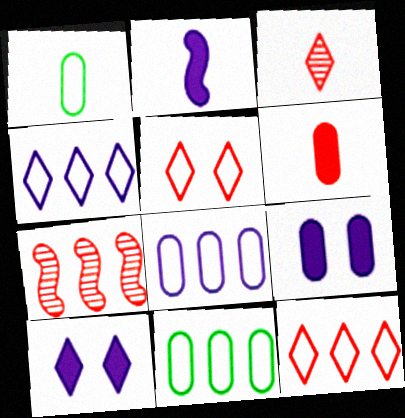[[1, 2, 3], 
[1, 7, 10], 
[5, 6, 7]]